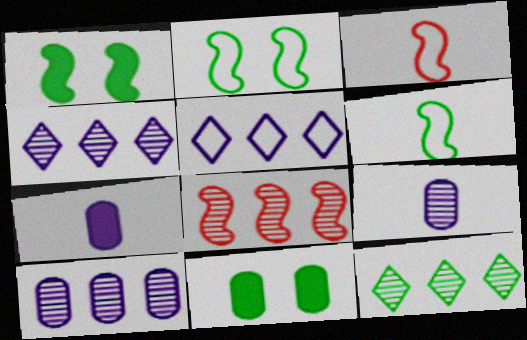[[3, 4, 11], 
[6, 11, 12], 
[8, 10, 12]]